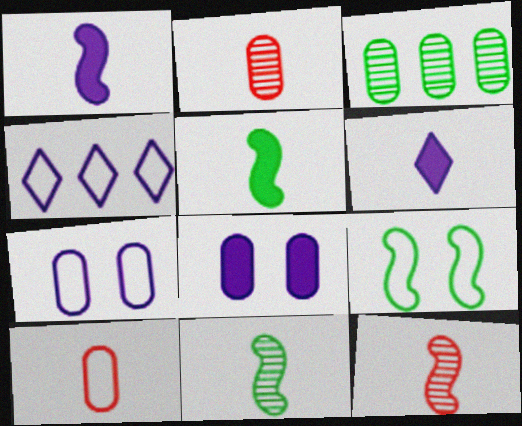[[3, 8, 10], 
[4, 9, 10], 
[6, 10, 11]]